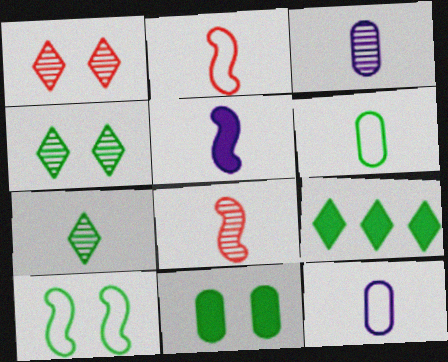[[3, 7, 8], 
[4, 10, 11]]